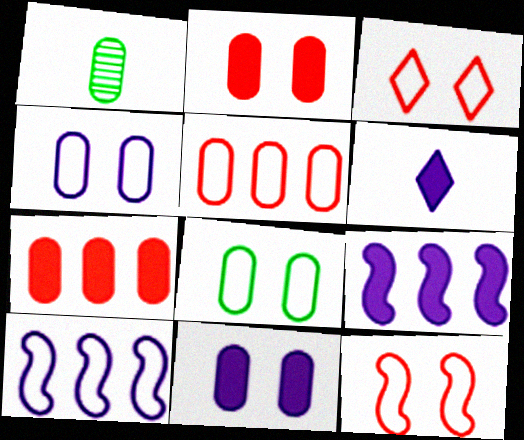[[1, 3, 9], 
[1, 4, 7], 
[1, 5, 11], 
[6, 9, 11]]